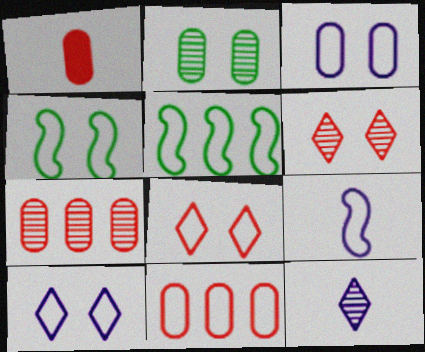[[3, 4, 8]]